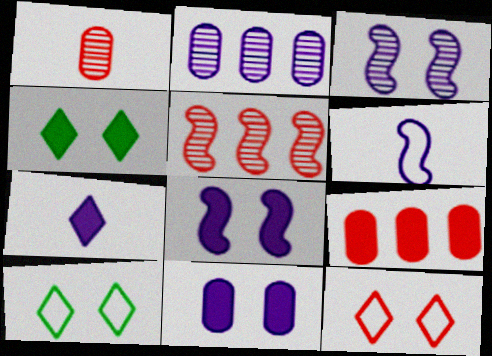[]